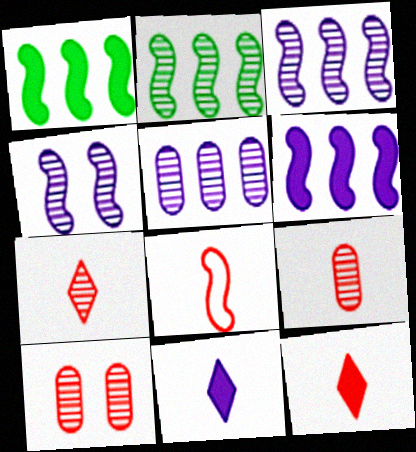[[1, 4, 8], 
[8, 9, 12]]